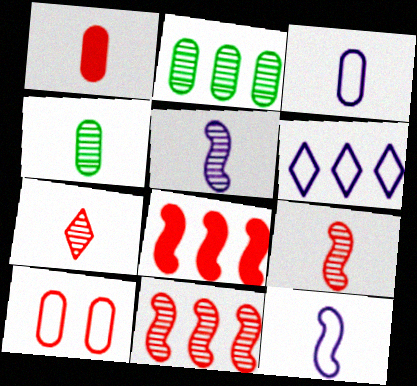[[1, 3, 4], 
[2, 6, 8], 
[4, 5, 7], 
[7, 8, 10]]